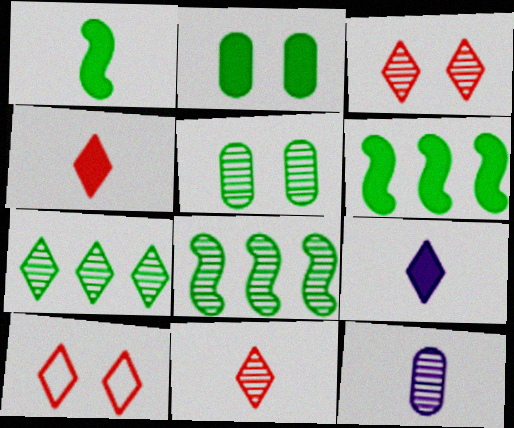[[3, 8, 12], 
[6, 10, 12], 
[7, 9, 10]]